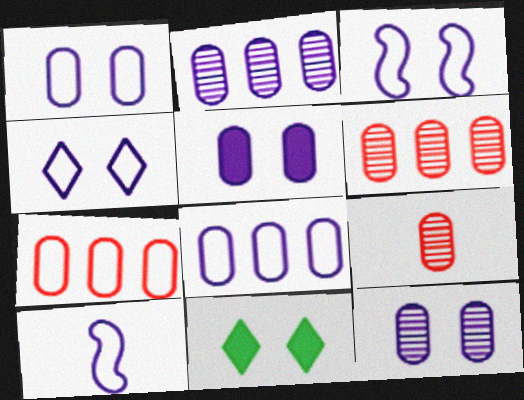[[1, 3, 4], 
[1, 5, 12], 
[4, 8, 10], 
[6, 10, 11]]